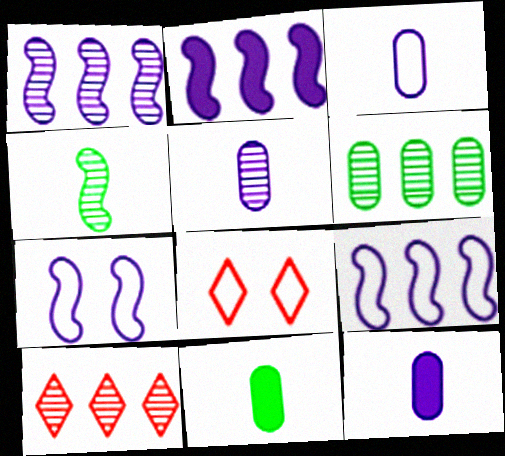[[1, 2, 9], 
[1, 6, 10], 
[1, 8, 11], 
[3, 5, 12], 
[7, 10, 11]]